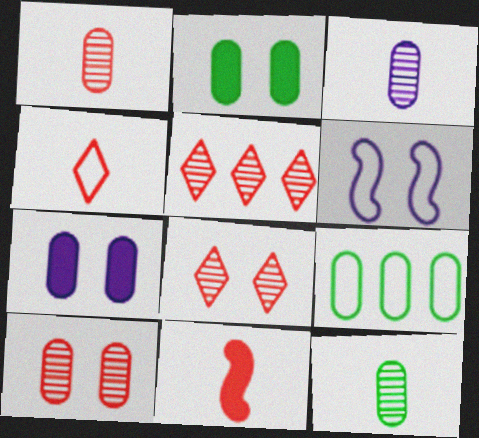[[1, 3, 12], 
[1, 4, 11], 
[1, 7, 9], 
[2, 6, 8], 
[2, 9, 12], 
[4, 6, 9]]